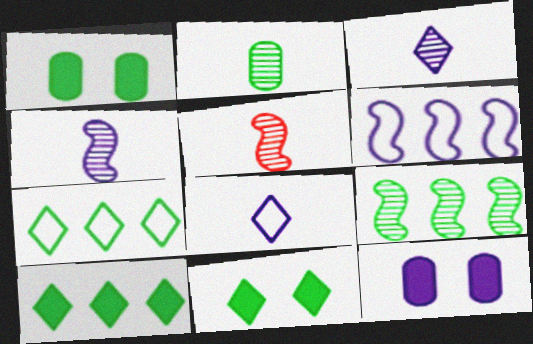[[2, 3, 5], 
[3, 6, 12], 
[5, 7, 12]]